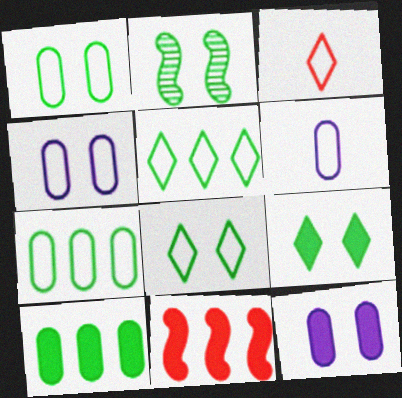[[1, 2, 9]]